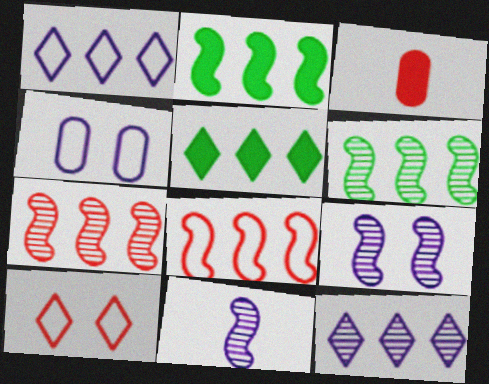[[3, 7, 10]]